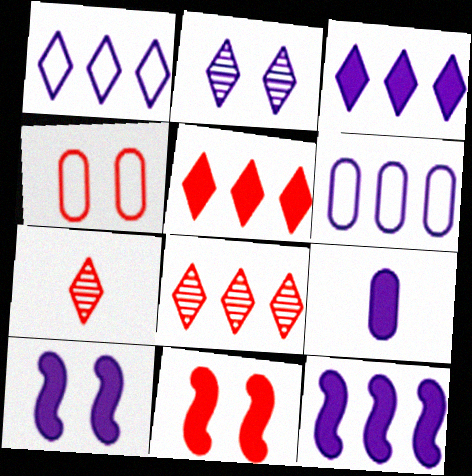[[3, 9, 10]]